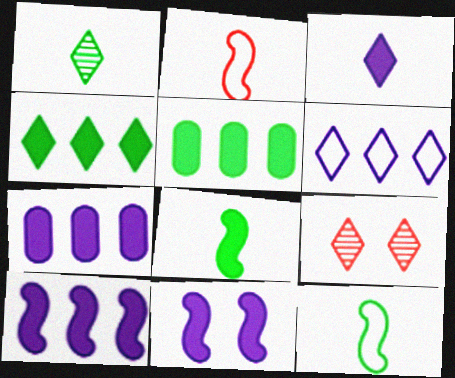[[3, 7, 11], 
[7, 9, 12]]